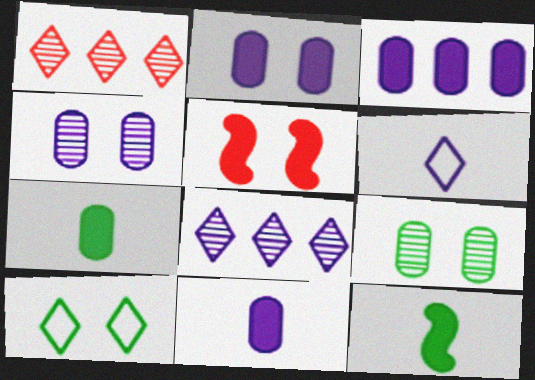[[2, 3, 11], 
[4, 5, 10]]